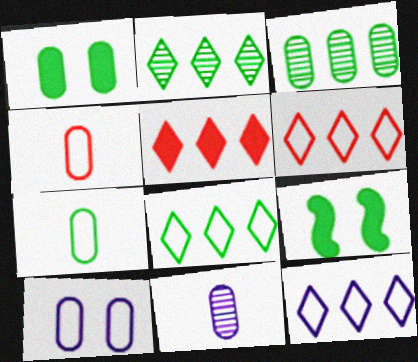[[1, 3, 7], 
[2, 5, 12], 
[2, 7, 9], 
[6, 8, 12], 
[6, 9, 11]]